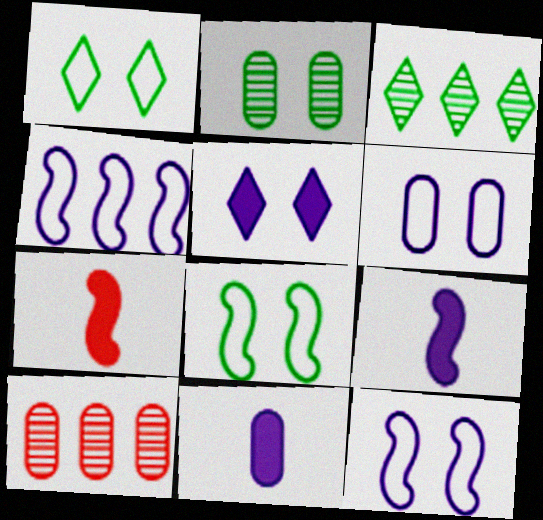[[1, 9, 10], 
[3, 6, 7]]